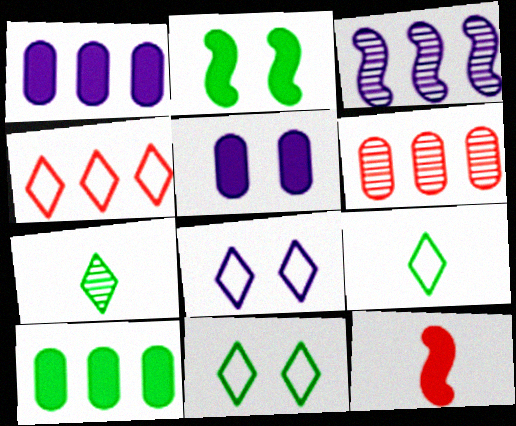[[3, 4, 10], 
[4, 8, 9]]